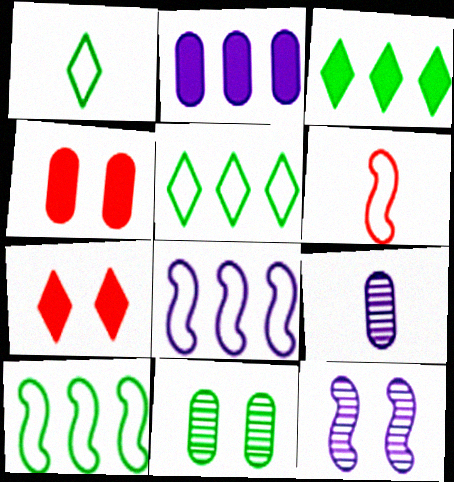[[7, 9, 10]]